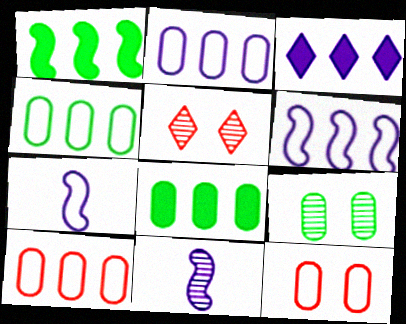[[2, 4, 10], 
[5, 7, 8]]